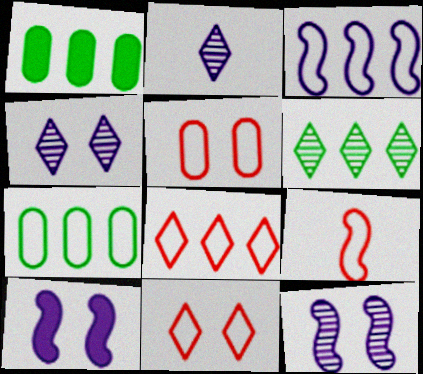[[1, 4, 9], 
[3, 7, 8], 
[5, 8, 9]]